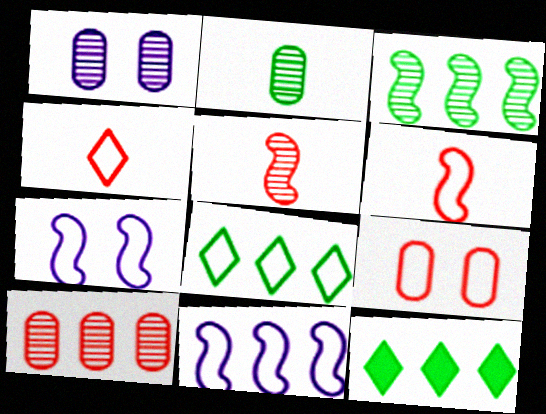[[1, 2, 10], 
[1, 6, 12], 
[10, 11, 12]]